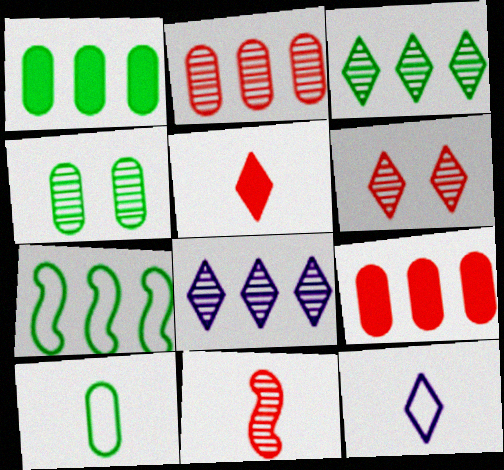[[1, 3, 7], 
[1, 4, 10], 
[2, 6, 11], 
[4, 8, 11], 
[7, 8, 9]]